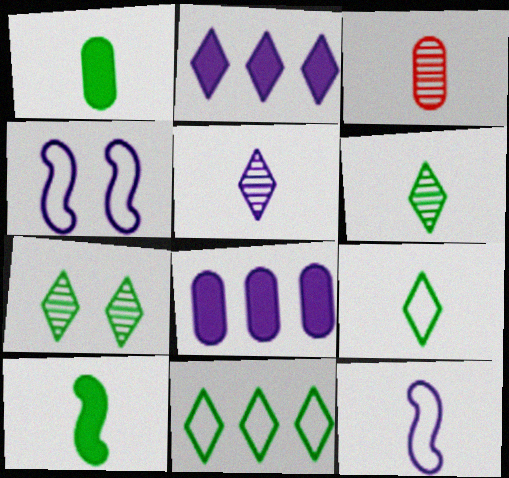[[4, 5, 8]]